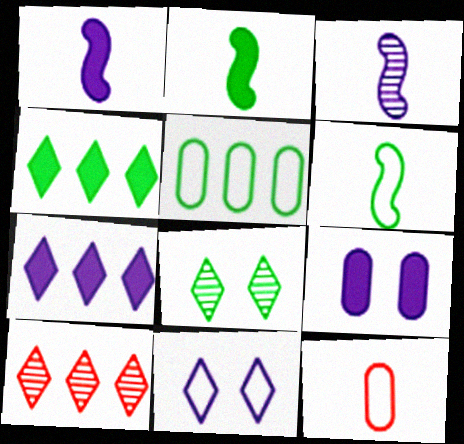[[1, 7, 9], 
[2, 5, 8], 
[6, 9, 10]]